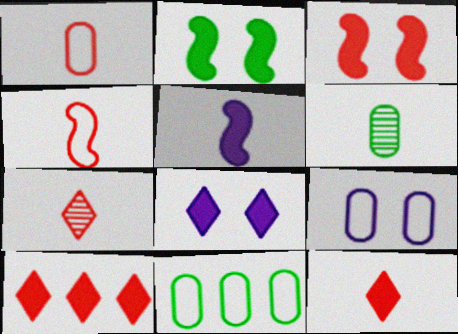[[1, 9, 11]]